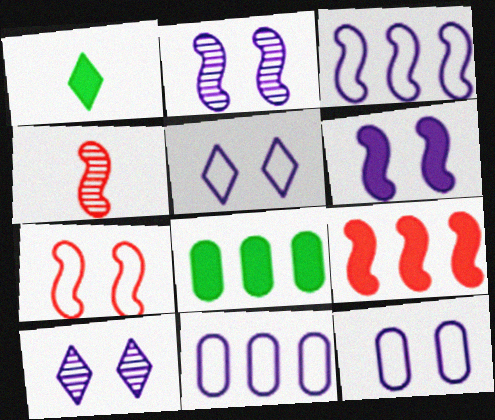[[4, 5, 8], 
[4, 7, 9], 
[6, 10, 12]]